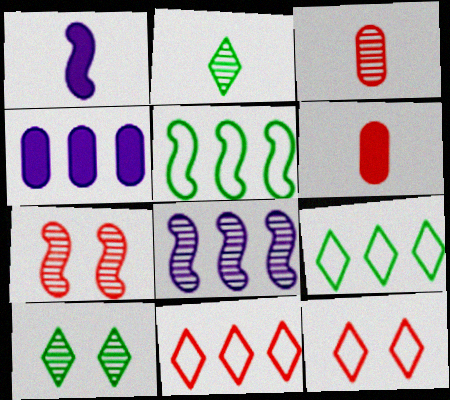[[1, 5, 7], 
[3, 8, 10], 
[6, 7, 11]]